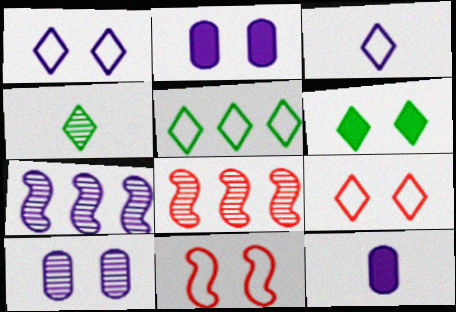[[1, 7, 12], 
[2, 3, 7], 
[3, 5, 9], 
[4, 5, 6], 
[4, 8, 10], 
[6, 10, 11]]